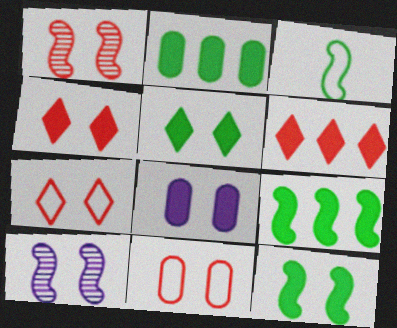[[1, 4, 11], 
[4, 8, 12], 
[5, 10, 11]]